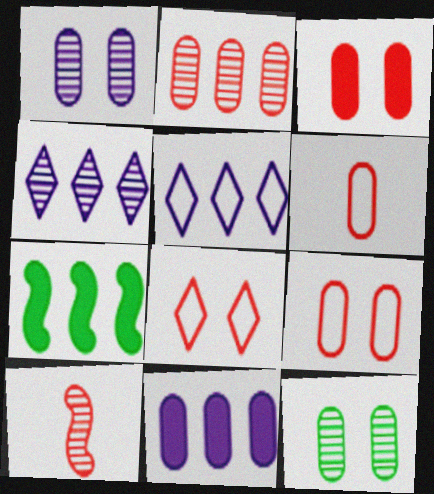[[2, 3, 6], 
[2, 5, 7], 
[4, 10, 12], 
[6, 11, 12]]